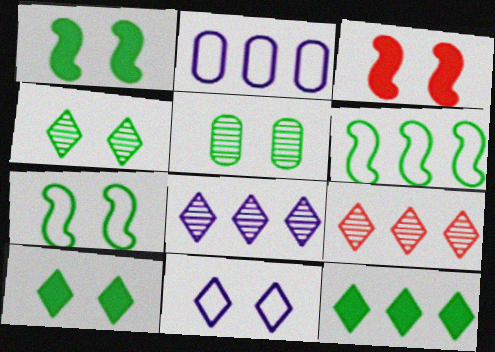[[3, 5, 11], 
[5, 7, 10]]